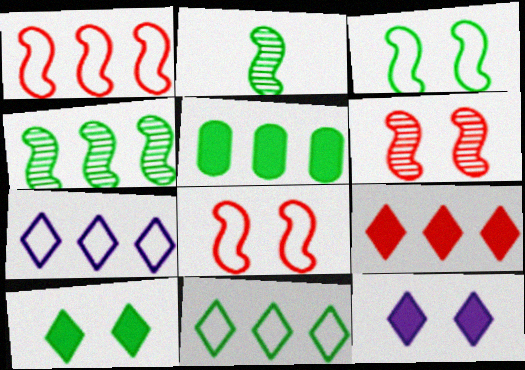[[4, 5, 11]]